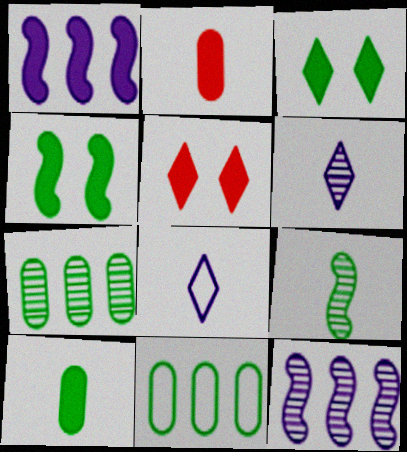[[1, 2, 3], 
[1, 5, 10], 
[2, 8, 9], 
[3, 9, 11]]